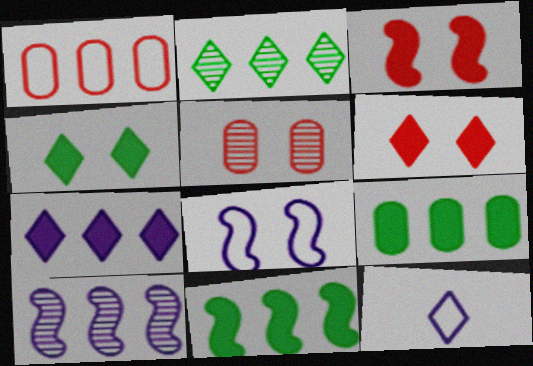[[2, 6, 12], 
[4, 5, 8], 
[5, 11, 12]]